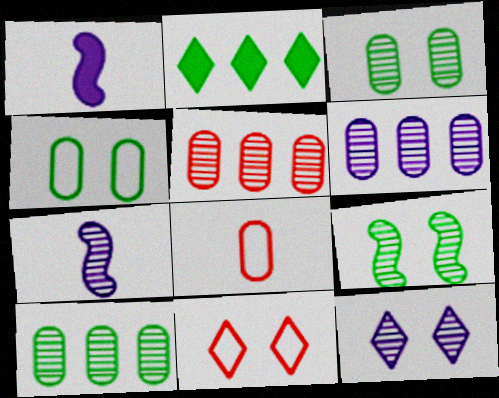[[1, 10, 11], 
[5, 6, 10], 
[6, 7, 12]]